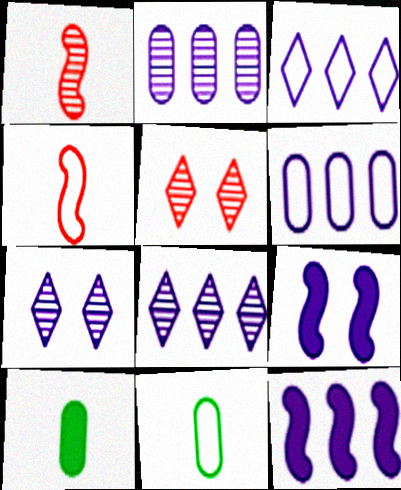[[2, 3, 12], 
[5, 11, 12], 
[6, 8, 12]]